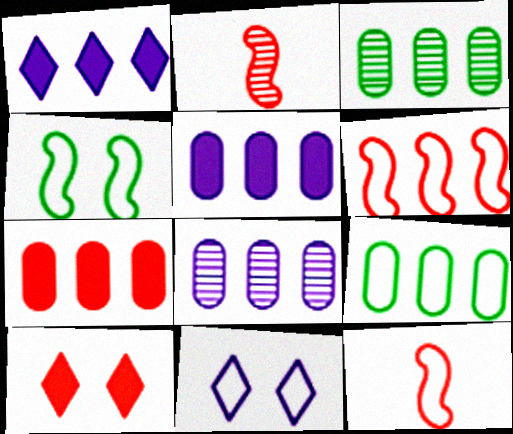[[1, 3, 6], 
[7, 8, 9], 
[9, 11, 12]]